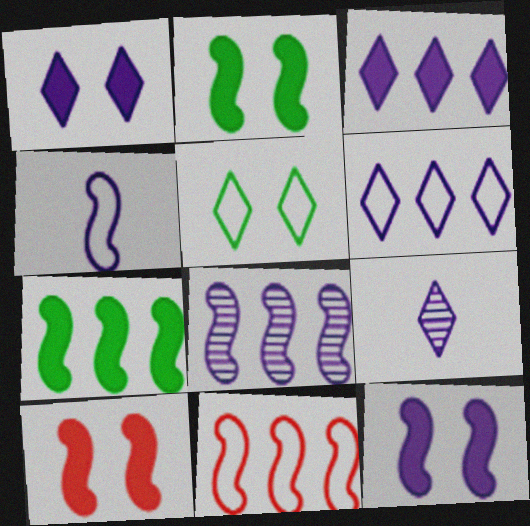[[1, 6, 9], 
[2, 10, 12], 
[4, 8, 12], 
[7, 8, 11]]